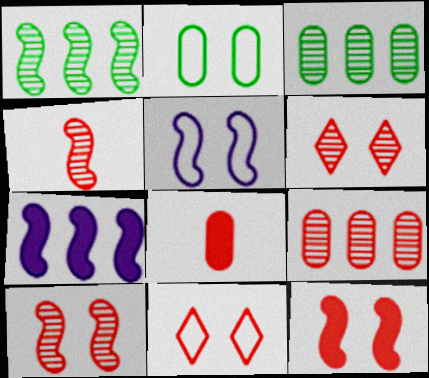[[2, 5, 11], 
[4, 6, 9]]